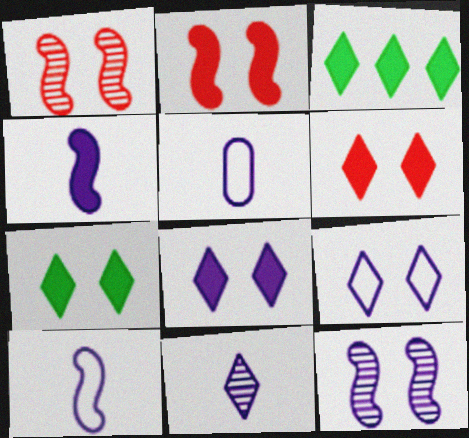[[1, 3, 5], 
[4, 5, 11], 
[6, 7, 8]]